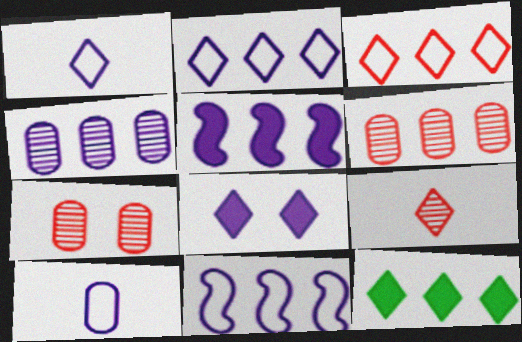[[2, 4, 5], 
[6, 11, 12]]